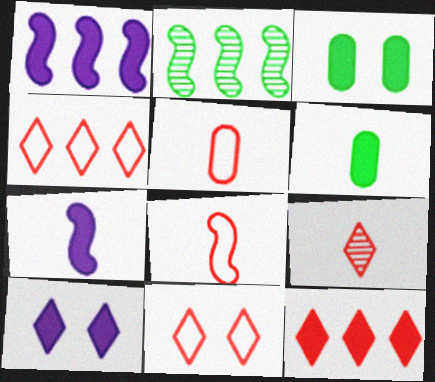[[2, 5, 10], 
[3, 7, 12], 
[9, 11, 12]]